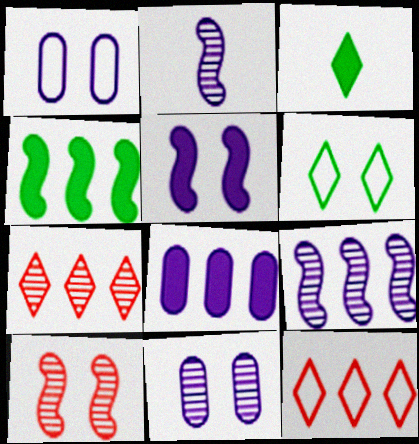[]